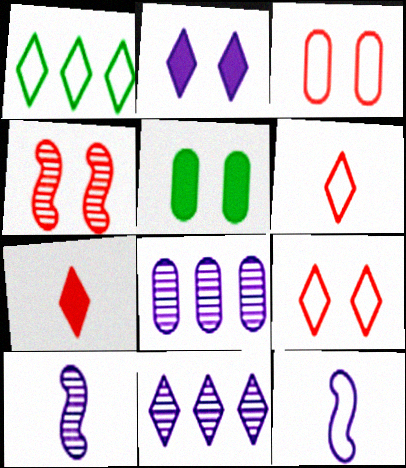[[1, 3, 12], 
[2, 8, 12]]